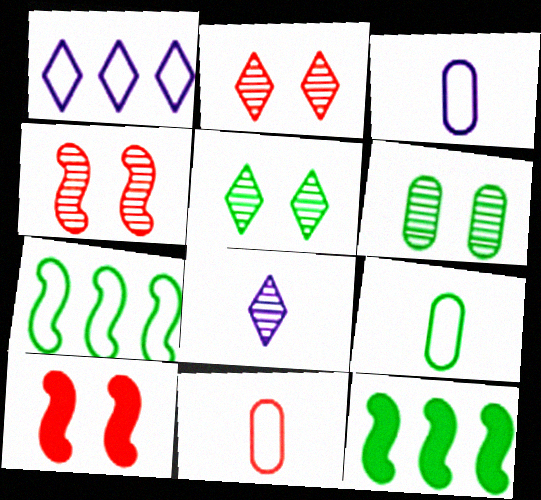[[2, 3, 12], 
[3, 9, 11], 
[5, 9, 12]]